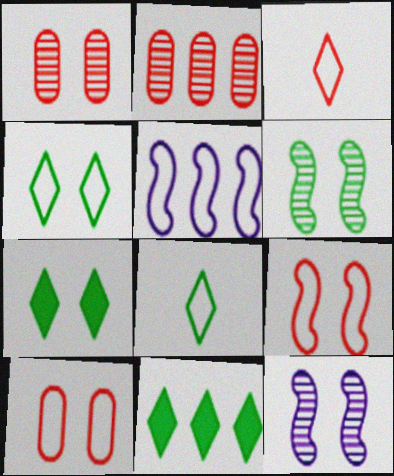[[2, 5, 11], 
[5, 8, 10], 
[7, 10, 12]]